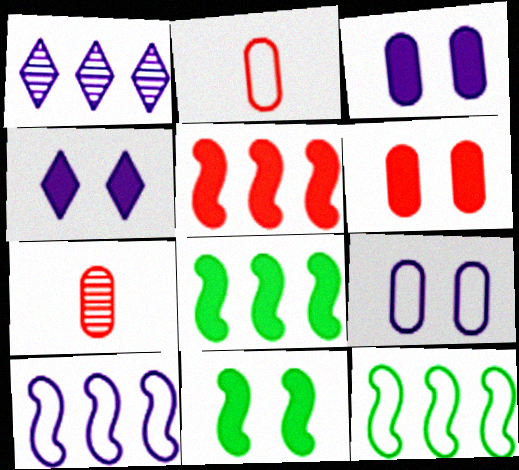[[1, 2, 11], 
[4, 6, 11], 
[4, 7, 12]]